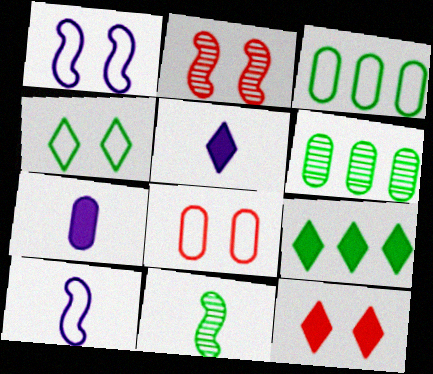[[1, 4, 8], 
[2, 3, 5], 
[2, 8, 12], 
[5, 9, 12], 
[6, 7, 8], 
[6, 10, 12]]